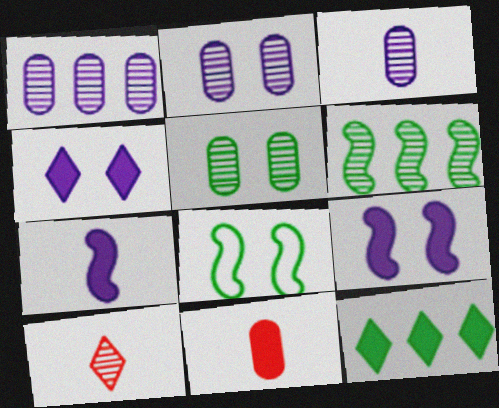[[1, 2, 3], 
[2, 6, 10], 
[9, 11, 12]]